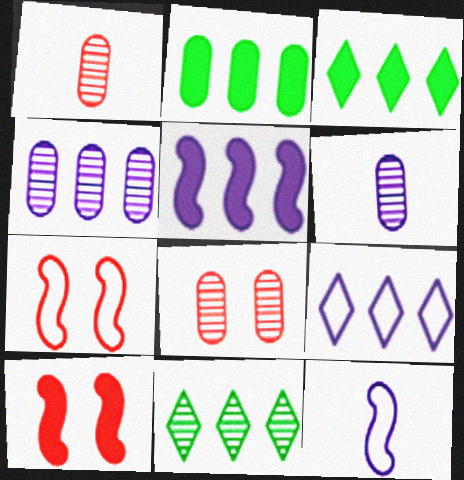[[3, 6, 7], 
[3, 8, 12], 
[4, 5, 9]]